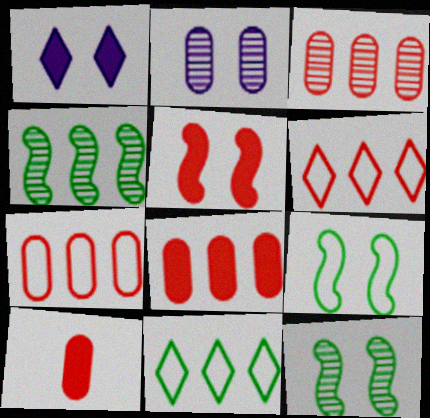[[3, 7, 8]]